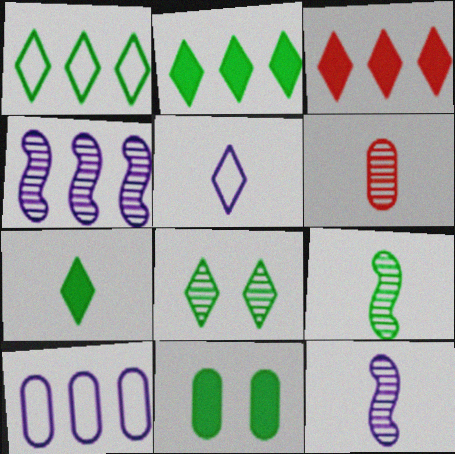[[1, 7, 8], 
[1, 9, 11], 
[3, 5, 8], 
[4, 6, 8], 
[6, 10, 11]]